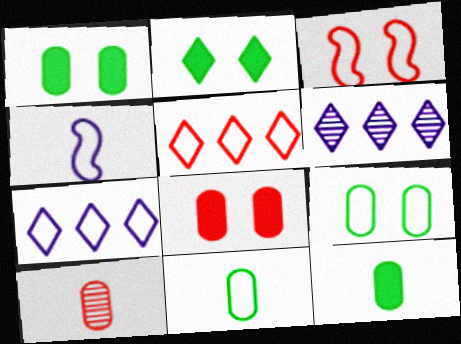[[3, 6, 12], 
[3, 7, 11], 
[4, 5, 9]]